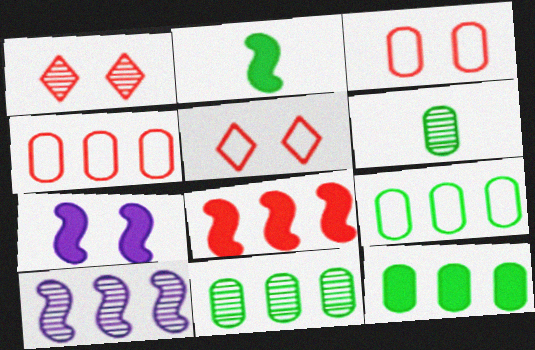[[1, 6, 10], 
[2, 7, 8], 
[9, 11, 12]]